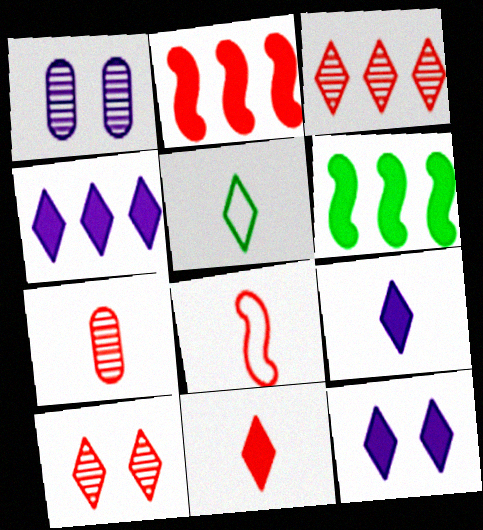[[1, 2, 5], 
[3, 5, 12], 
[4, 5, 10], 
[4, 9, 12], 
[7, 8, 11]]